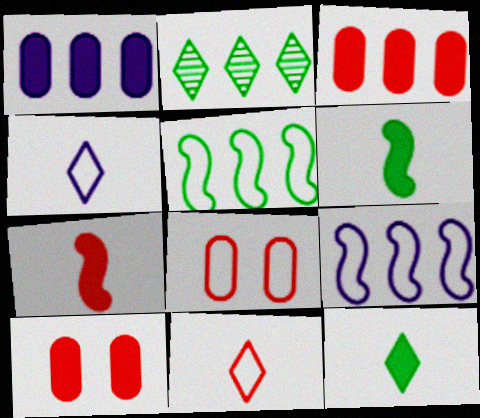[[2, 3, 9], 
[4, 5, 8]]